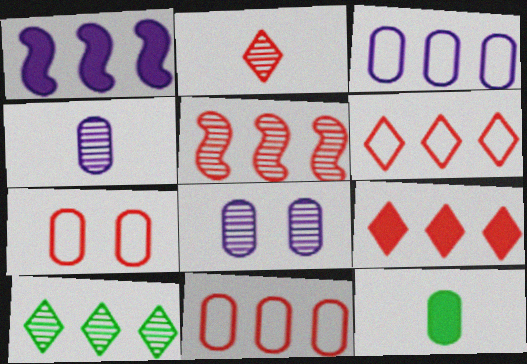[[1, 10, 11], 
[5, 9, 11], 
[8, 11, 12]]